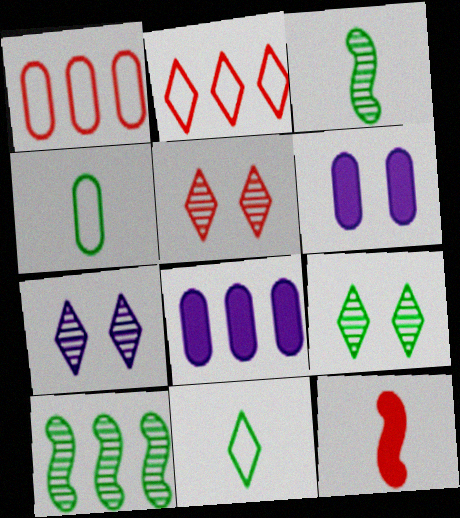[[1, 5, 12], 
[2, 3, 6], 
[2, 8, 10], 
[5, 7, 9]]